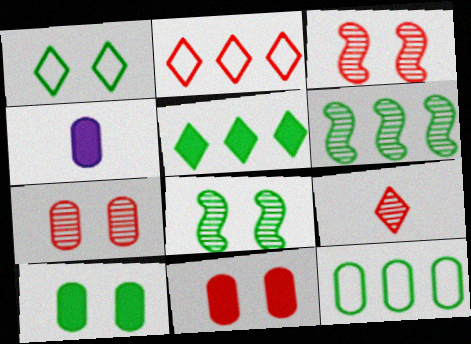[[1, 8, 10], 
[2, 4, 8], 
[4, 7, 12], 
[5, 6, 12]]